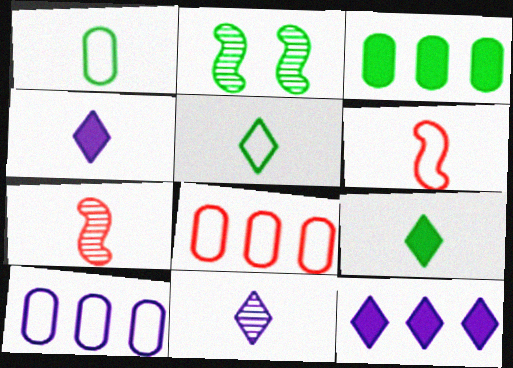[[1, 4, 7], 
[2, 3, 5], 
[2, 4, 8]]